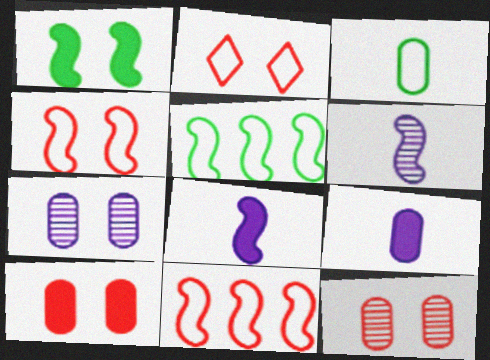[[1, 2, 7], 
[1, 6, 11]]